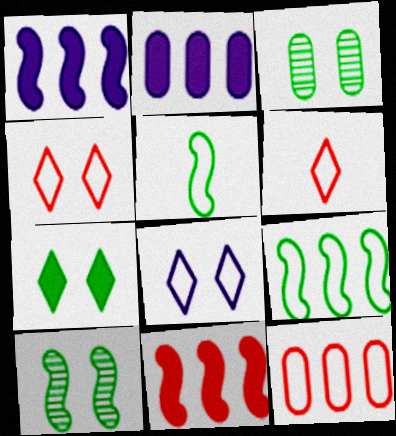[[1, 3, 6], 
[2, 6, 10], 
[5, 8, 12]]